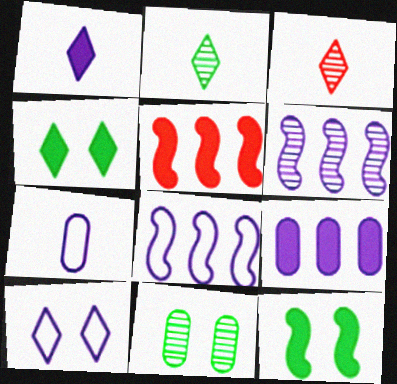[[3, 6, 11], 
[7, 8, 10]]